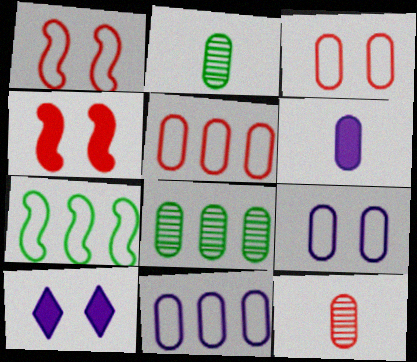[[3, 6, 8], 
[7, 10, 12]]